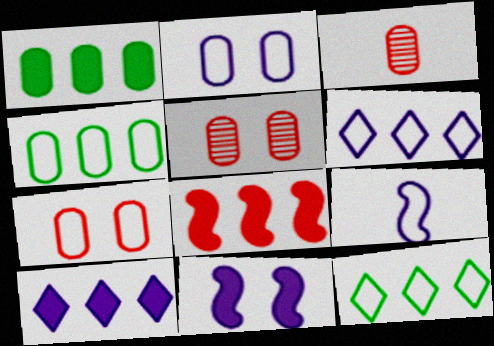[[1, 2, 3], 
[1, 8, 10], 
[2, 6, 9], 
[3, 11, 12], 
[7, 9, 12]]